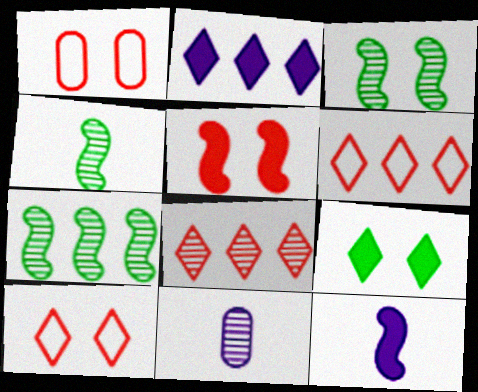[[1, 2, 4], 
[3, 4, 7], 
[3, 8, 11]]